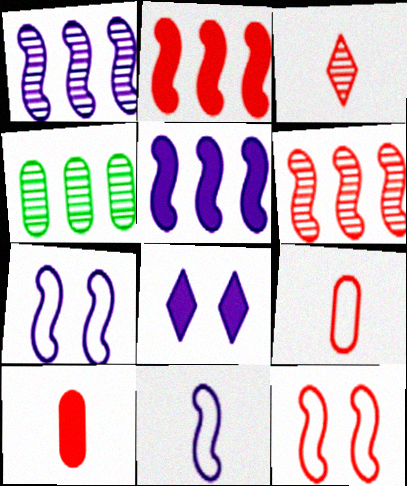[]